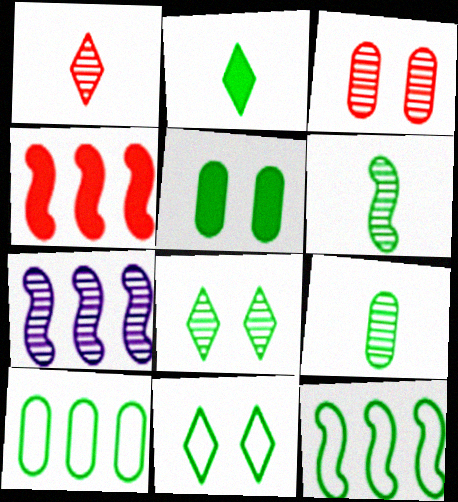[[4, 7, 12], 
[5, 9, 10]]